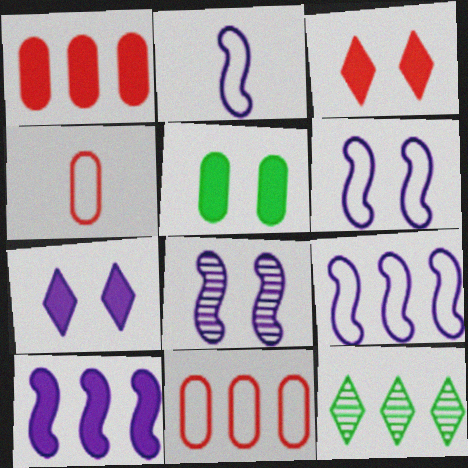[[1, 9, 12], 
[2, 6, 9], 
[2, 8, 10], 
[10, 11, 12]]